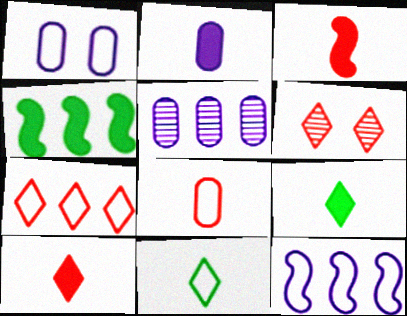[[1, 2, 5], 
[2, 3, 9], 
[4, 5, 7], 
[6, 7, 10]]